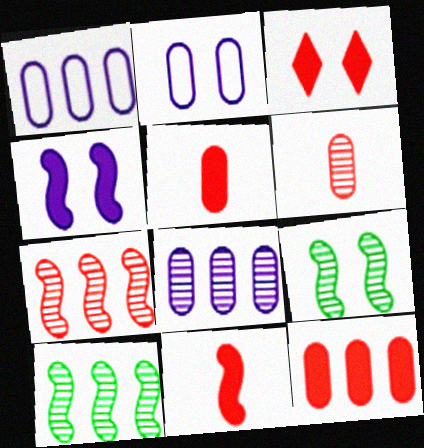[[2, 3, 9], 
[3, 11, 12]]